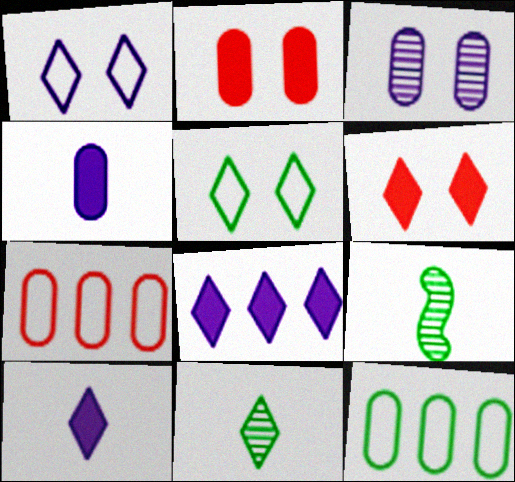[]